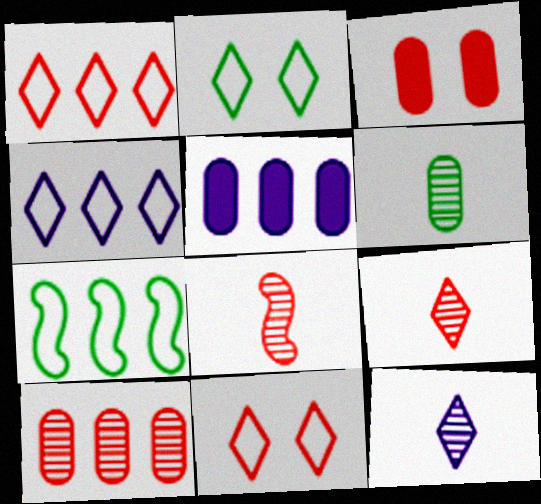[[1, 3, 8], 
[2, 5, 8], 
[3, 7, 12], 
[6, 8, 12]]